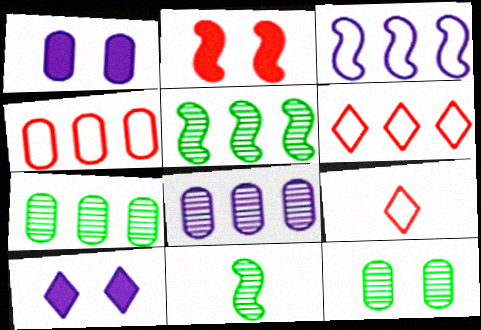[[1, 5, 9], 
[1, 6, 11], 
[2, 3, 11], 
[4, 10, 11]]